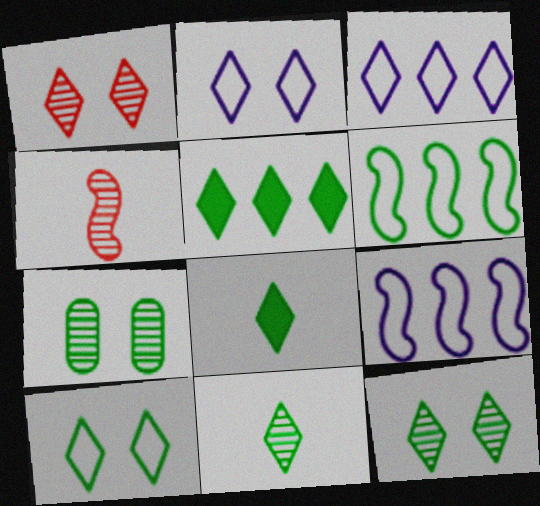[[1, 3, 8], 
[5, 10, 11], 
[6, 7, 8]]